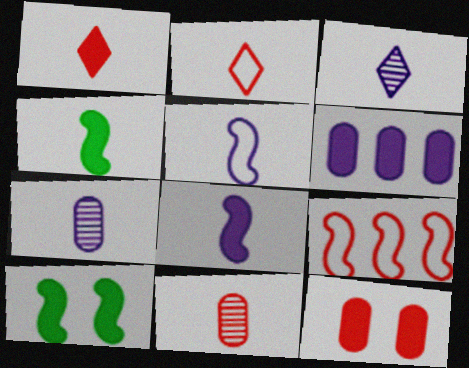[[1, 6, 10], 
[2, 4, 7]]